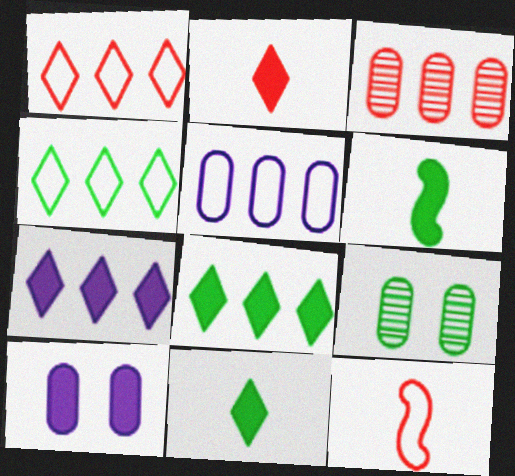[[4, 6, 9], 
[7, 9, 12]]